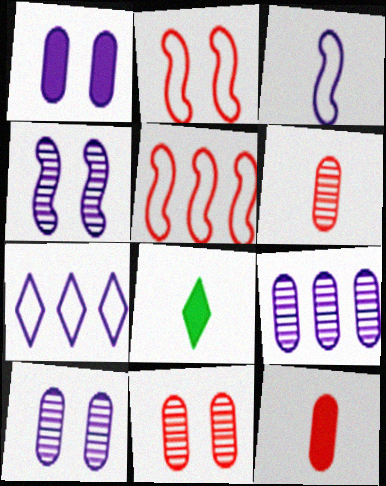[[2, 8, 9], 
[3, 6, 8], 
[5, 8, 10]]